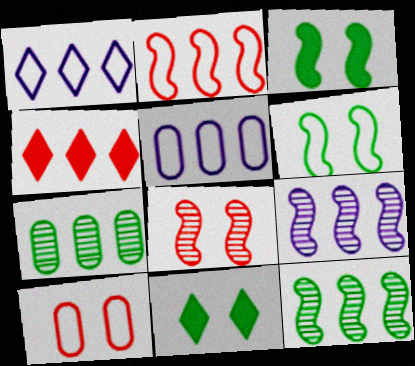[[4, 5, 12]]